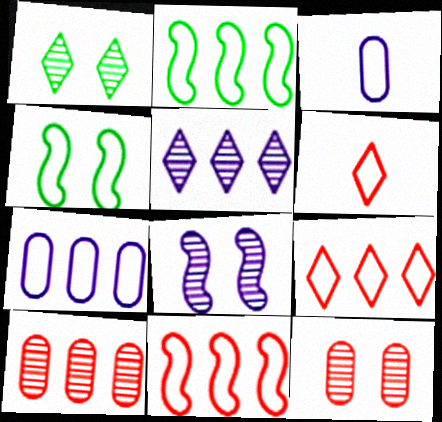[[1, 8, 12], 
[2, 7, 9], 
[3, 4, 9], 
[4, 6, 7]]